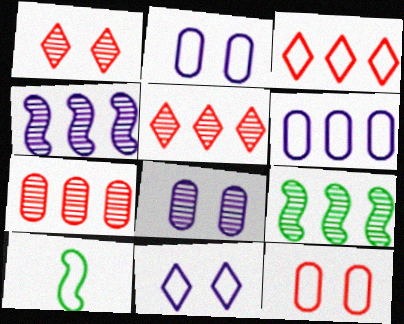[[2, 3, 10]]